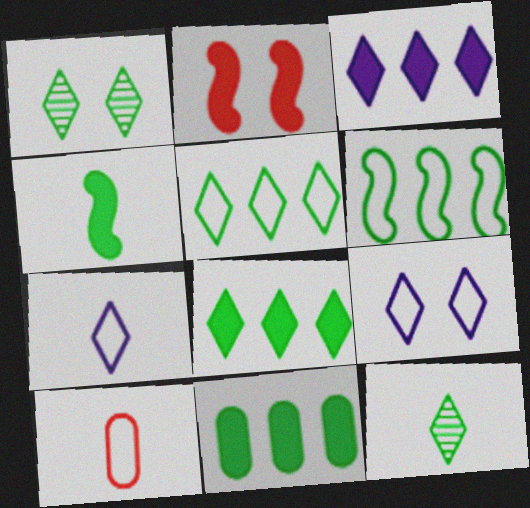[[6, 9, 10]]